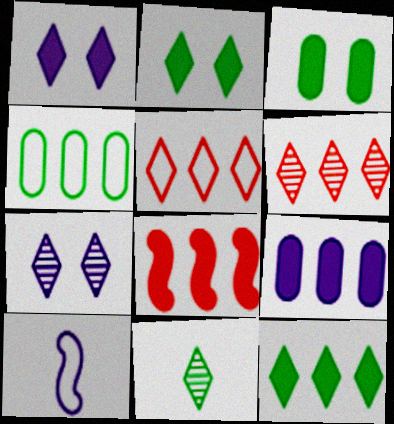[[1, 5, 11], 
[3, 6, 10], 
[6, 7, 11], 
[7, 9, 10], 
[8, 9, 12]]